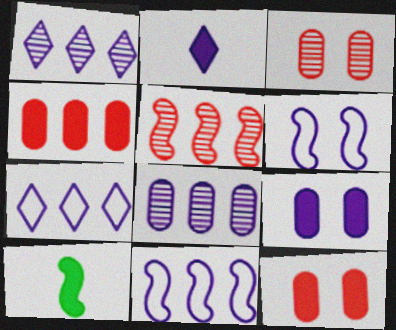[[2, 6, 8], 
[3, 7, 10], 
[5, 6, 10]]